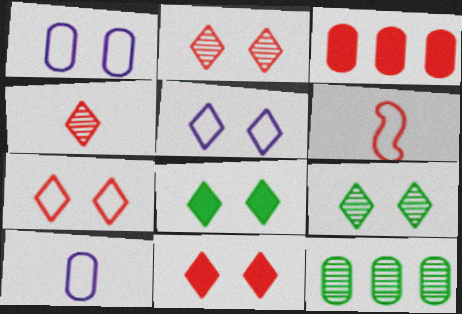[[2, 3, 6], 
[2, 5, 8], 
[2, 7, 11], 
[5, 9, 11]]